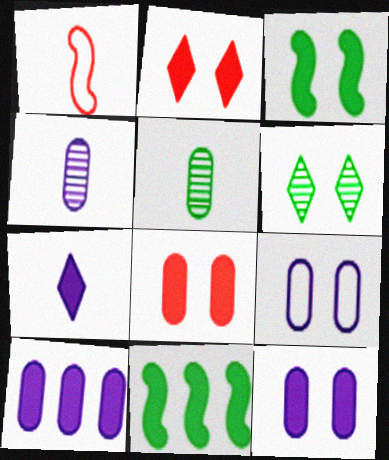[[1, 5, 7], 
[1, 6, 10], 
[2, 3, 12], 
[4, 9, 10], 
[7, 8, 11]]